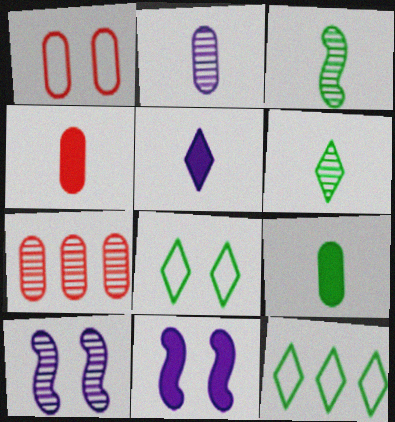[[1, 4, 7], 
[4, 10, 12], 
[6, 7, 10]]